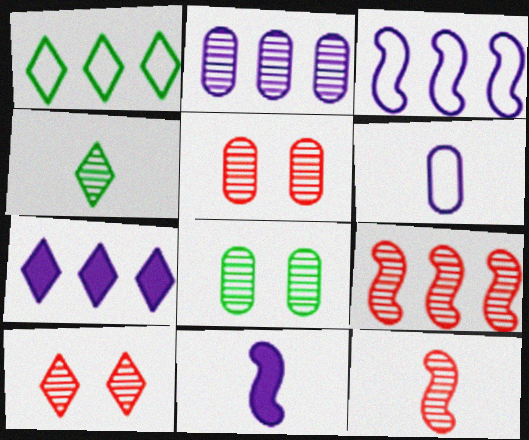[[1, 5, 11], 
[2, 3, 7]]